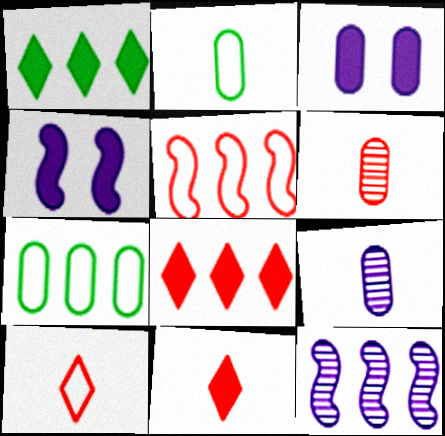[[3, 6, 7], 
[7, 8, 12]]